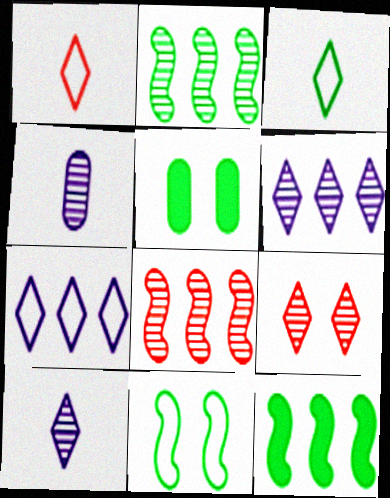[[2, 3, 5], 
[2, 4, 9]]